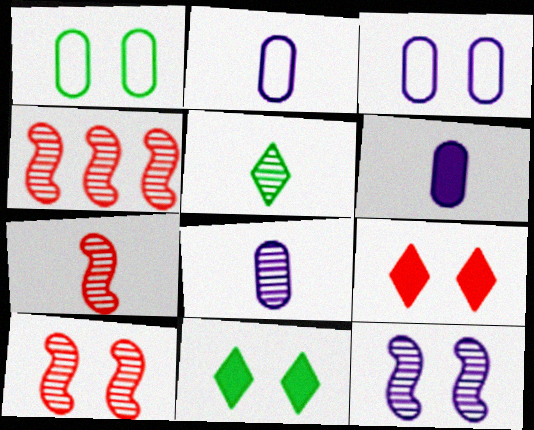[[1, 9, 12], 
[2, 4, 11], 
[2, 6, 8], 
[3, 10, 11], 
[4, 7, 10], 
[5, 7, 8]]